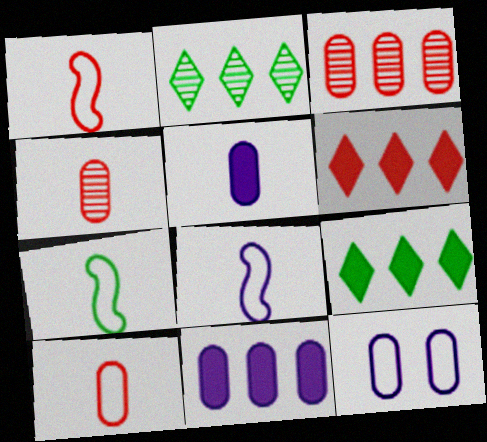[[1, 7, 8]]